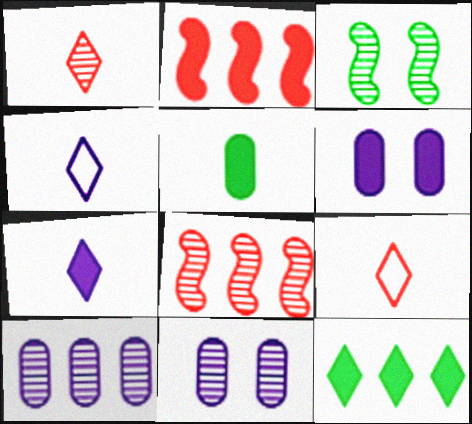[[1, 3, 10]]